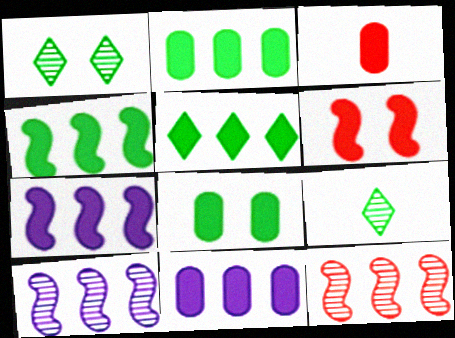[[2, 4, 5], 
[3, 8, 11]]